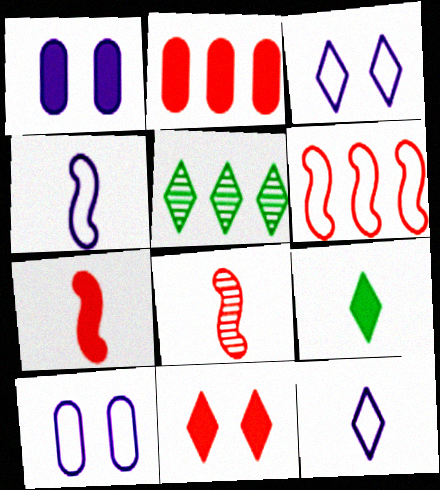[[2, 7, 11], 
[5, 7, 10], 
[5, 11, 12]]